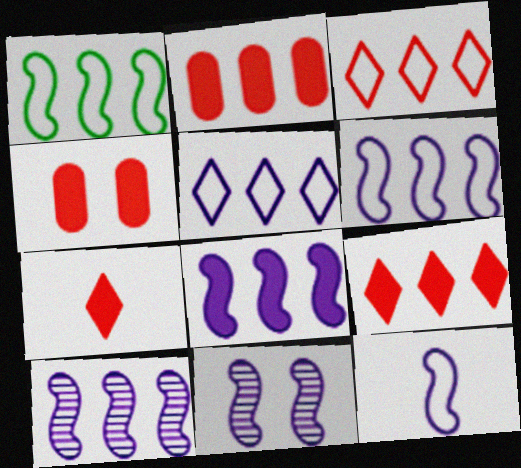[[6, 8, 10], 
[8, 11, 12]]